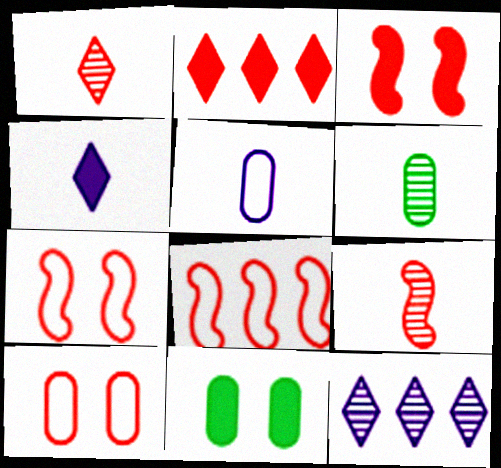[[2, 9, 10], 
[3, 8, 9]]